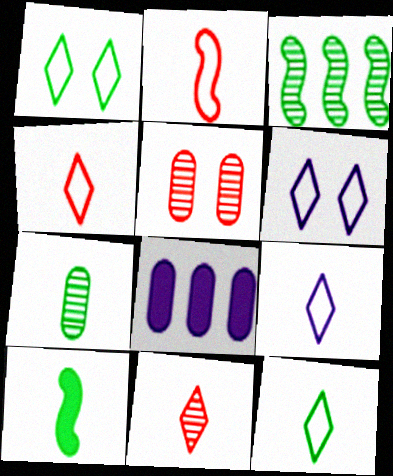[[4, 9, 12], 
[7, 10, 12]]